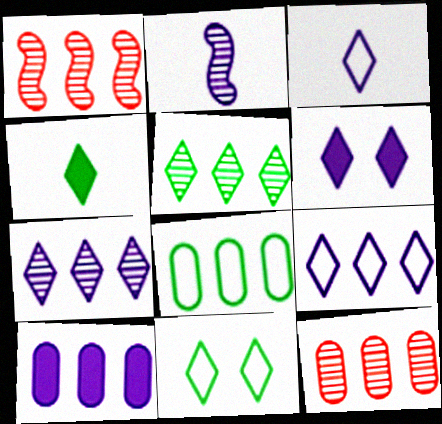[[3, 6, 7], 
[4, 5, 11], 
[8, 10, 12]]